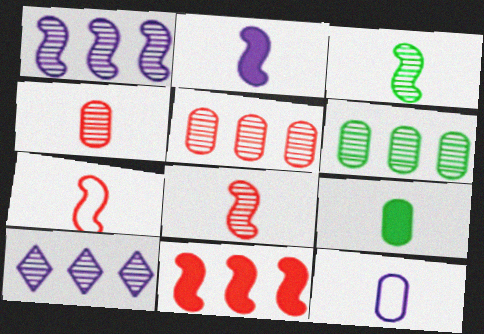[[2, 3, 7], 
[4, 9, 12]]